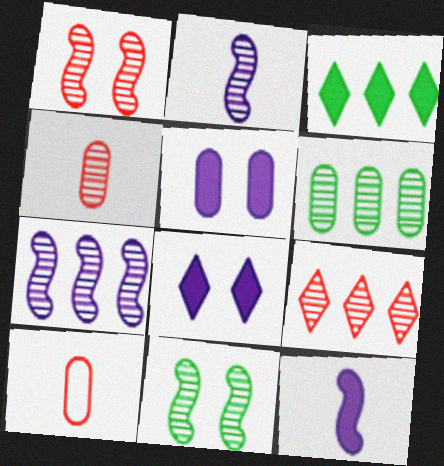[[1, 4, 9], 
[5, 6, 10], 
[6, 7, 9]]